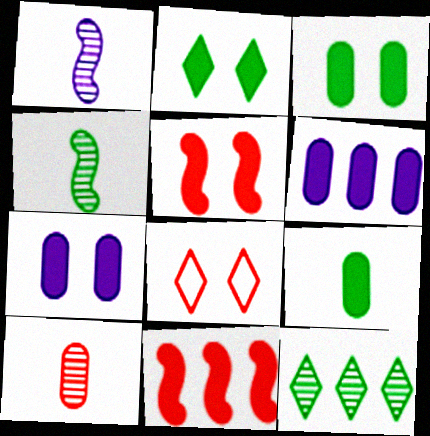[[2, 5, 7], 
[4, 6, 8], 
[8, 10, 11]]